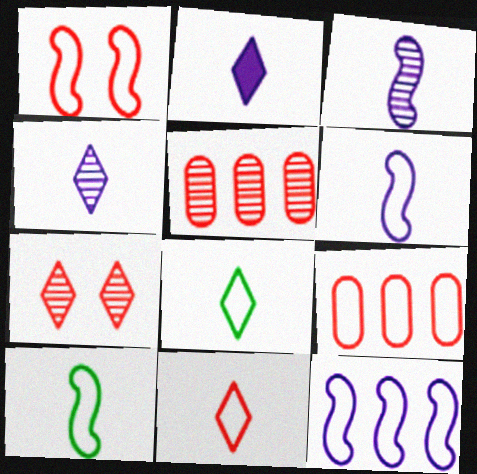[[1, 9, 11], 
[1, 10, 12]]